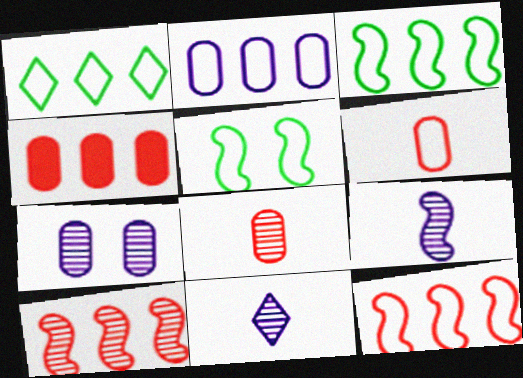[[1, 2, 12], 
[4, 5, 11]]